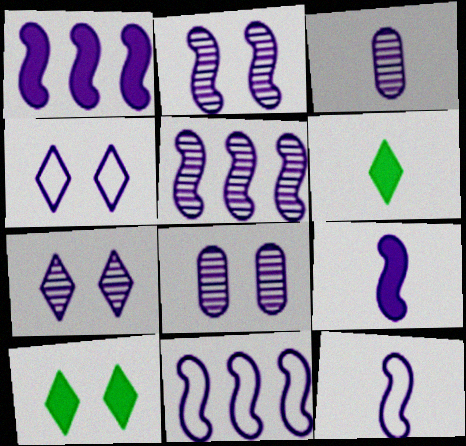[[1, 2, 12], 
[1, 3, 4], 
[1, 5, 11], 
[2, 7, 8], 
[2, 9, 11], 
[3, 5, 7]]